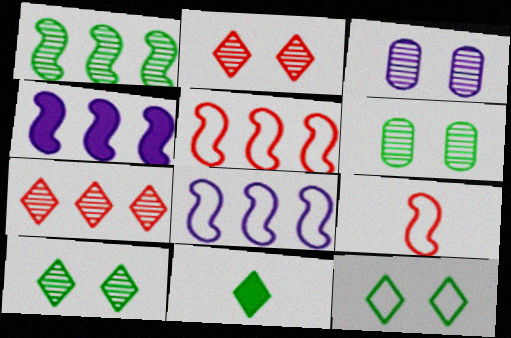[[1, 4, 5], 
[3, 5, 11]]